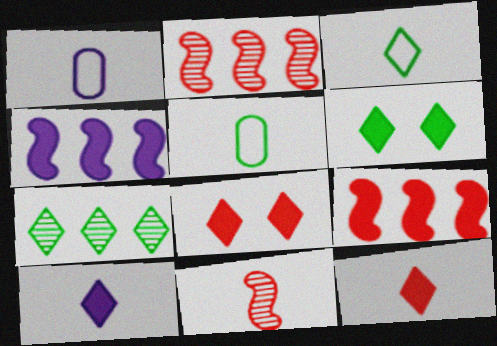[[1, 2, 6], 
[3, 6, 7], 
[5, 10, 11]]